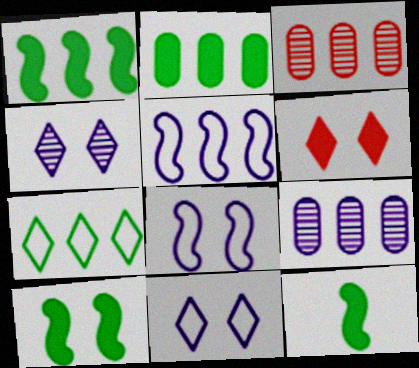[[1, 10, 12], 
[3, 11, 12]]